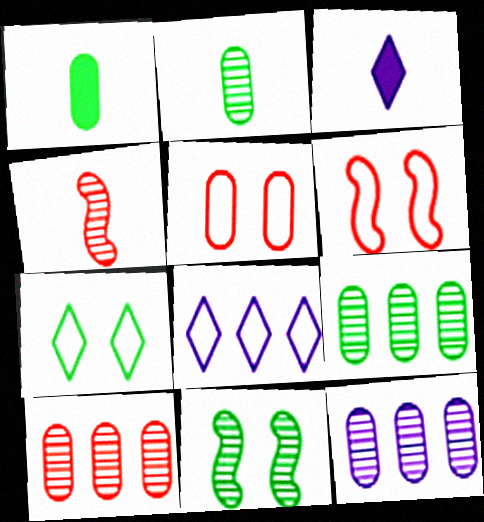[[1, 5, 12], 
[3, 6, 9], 
[9, 10, 12]]